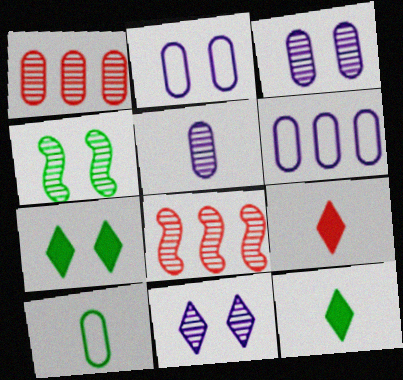[[2, 8, 12], 
[4, 6, 9]]